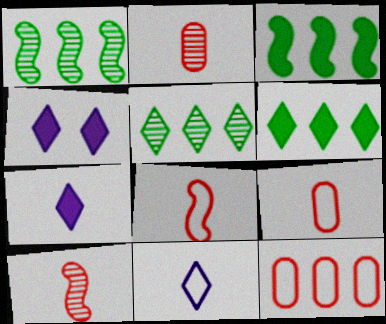[[1, 4, 9]]